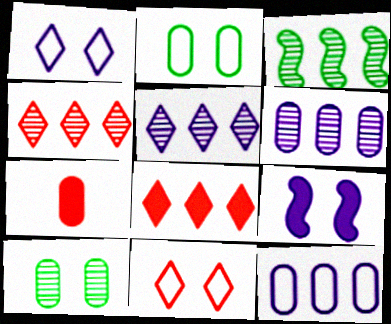[[1, 3, 7], 
[2, 6, 7], 
[3, 4, 6], 
[3, 8, 12], 
[7, 10, 12], 
[9, 10, 11]]